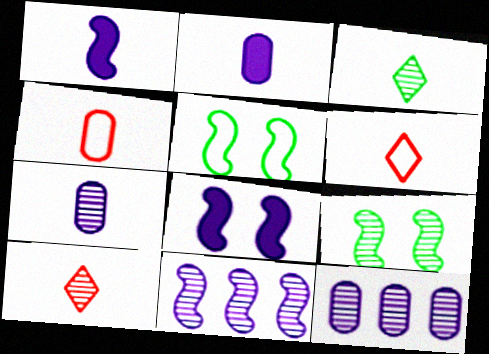[[1, 3, 4], 
[9, 10, 12]]